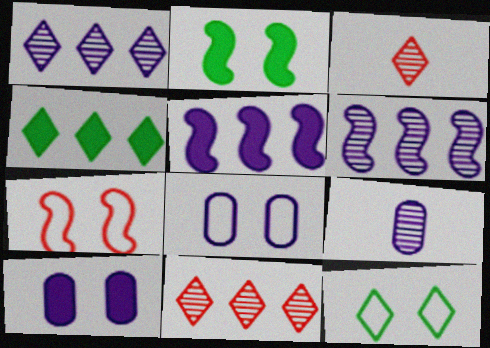[[4, 7, 9], 
[7, 8, 12]]